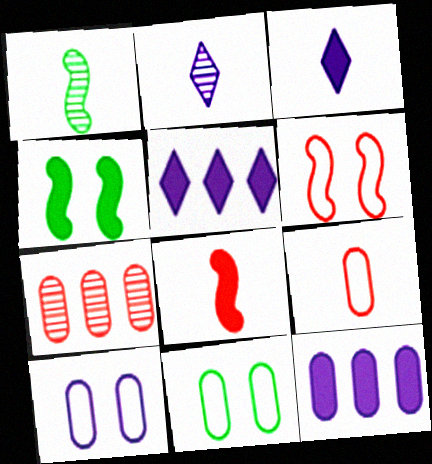[[1, 3, 9]]